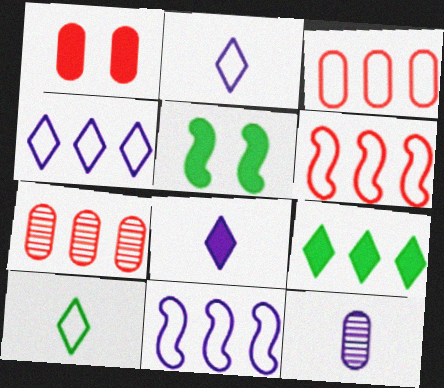[[2, 5, 7], 
[7, 9, 11]]